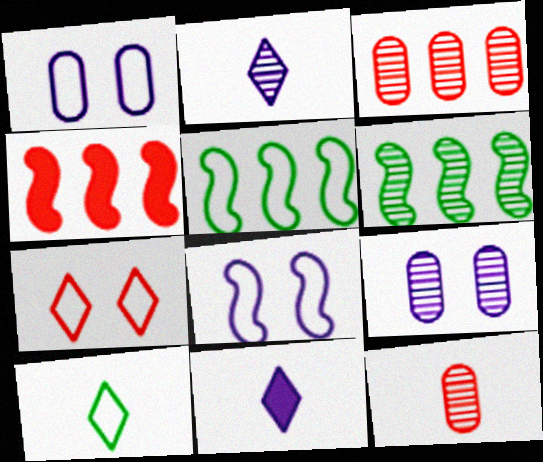[[4, 7, 12], 
[4, 9, 10]]